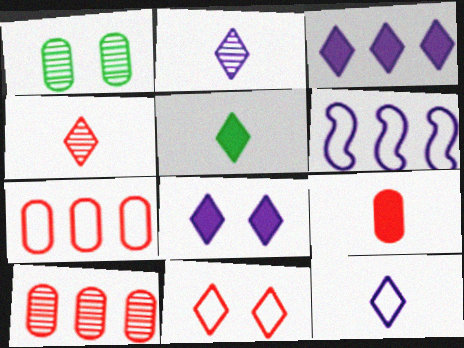[[4, 5, 12]]